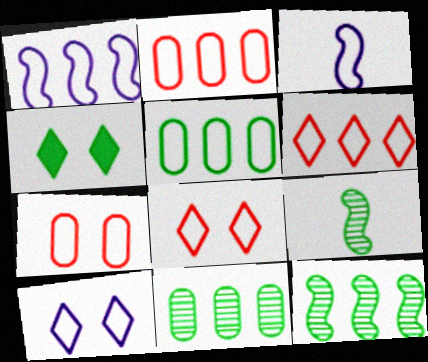[[1, 5, 6], 
[3, 5, 8], 
[4, 5, 9]]